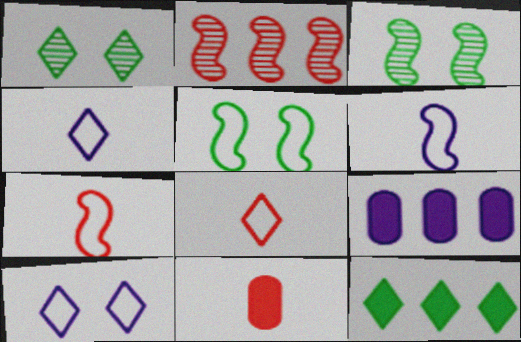[[1, 7, 9], 
[3, 8, 9]]